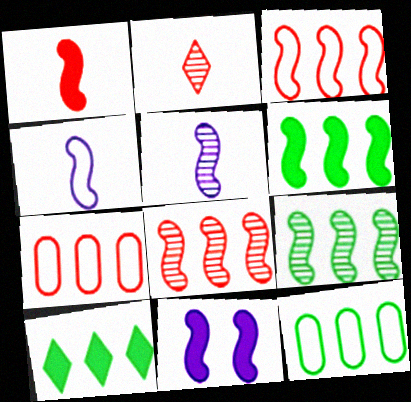[[1, 6, 11], 
[2, 11, 12], 
[9, 10, 12]]